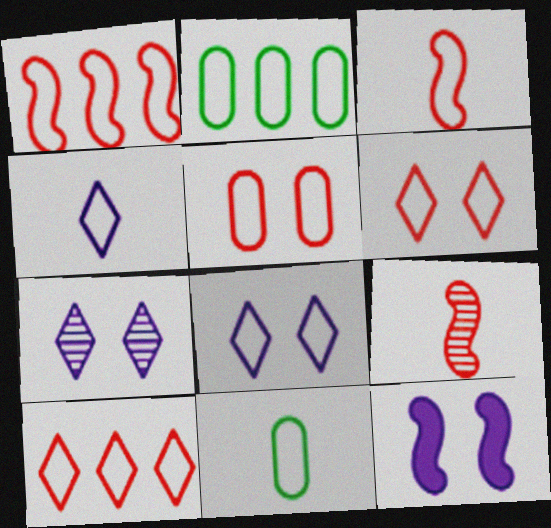[[1, 8, 11], 
[2, 3, 8], 
[3, 4, 11], 
[3, 5, 10]]